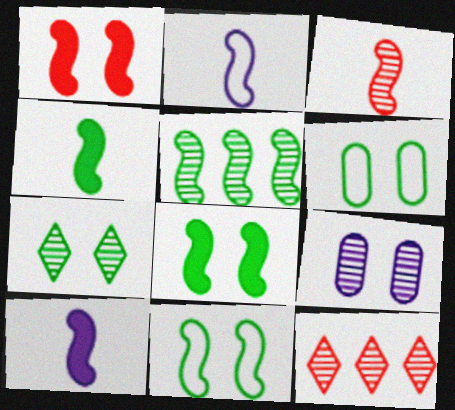[[1, 2, 5], 
[2, 3, 4], 
[4, 5, 11], 
[6, 7, 8], 
[6, 10, 12]]